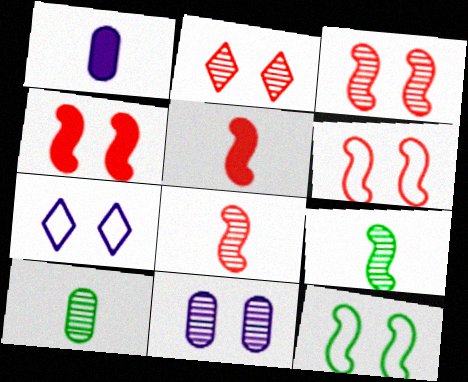[[3, 4, 6]]